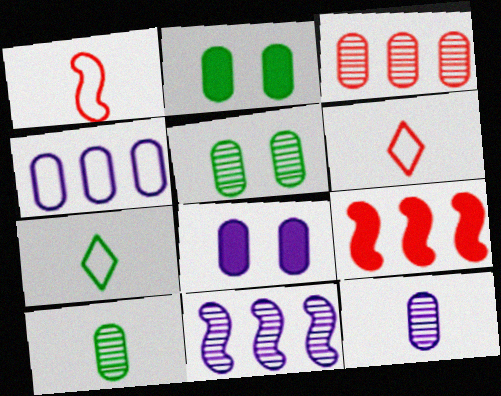[[2, 6, 11], 
[3, 5, 12], 
[4, 8, 12]]